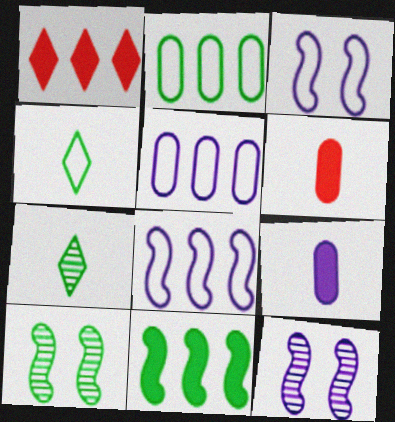[]